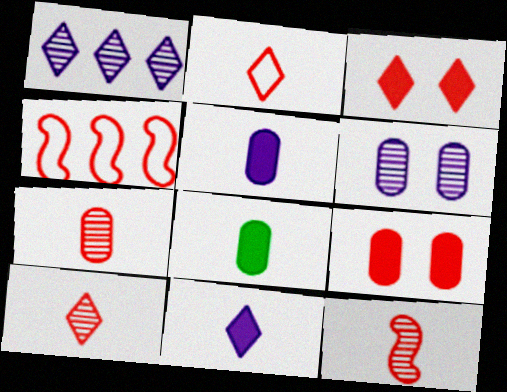[[3, 4, 7], 
[4, 9, 10], 
[7, 10, 12]]